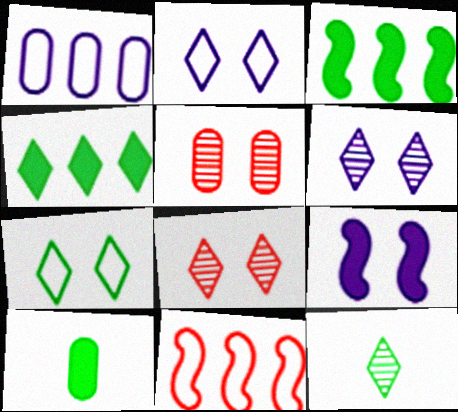[[1, 5, 10], 
[4, 7, 12], 
[5, 7, 9], 
[6, 10, 11]]